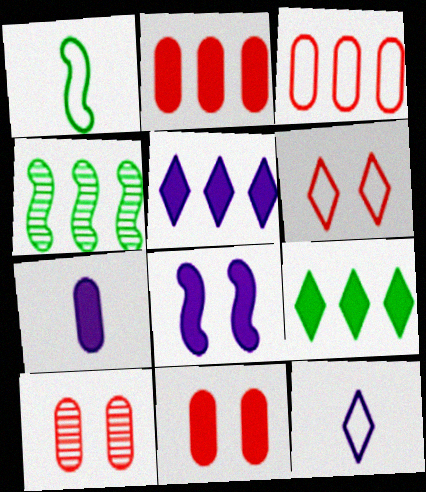[[1, 5, 10], 
[3, 4, 5], 
[4, 6, 7], 
[4, 11, 12], 
[5, 7, 8]]